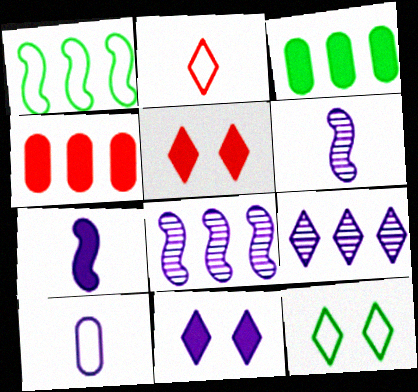[[1, 4, 9], 
[3, 5, 7], 
[4, 6, 12], 
[8, 10, 11]]